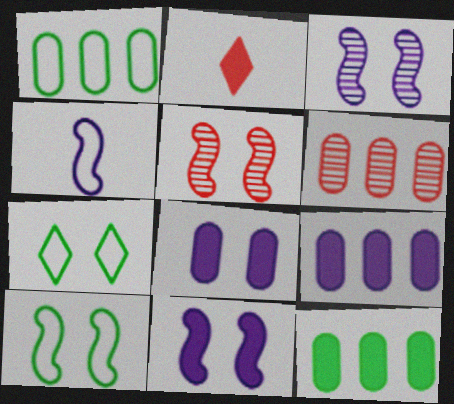[[1, 2, 3], 
[1, 6, 9], 
[2, 11, 12], 
[5, 7, 8], 
[5, 10, 11]]